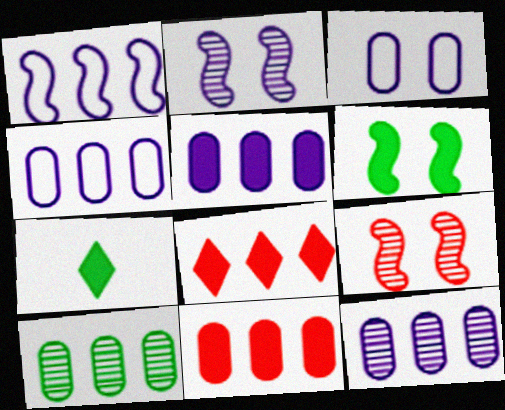[[1, 8, 10], 
[4, 5, 12], 
[4, 7, 9], 
[4, 10, 11]]